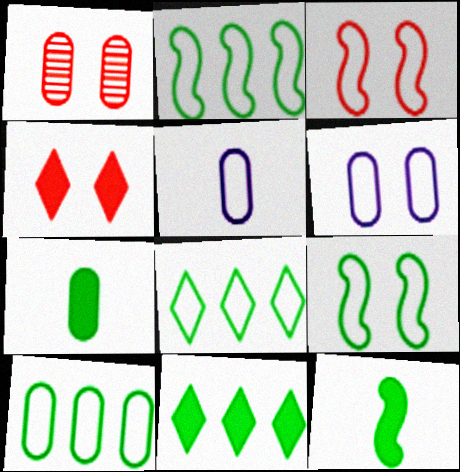[[1, 3, 4], 
[2, 8, 10], 
[3, 5, 8]]